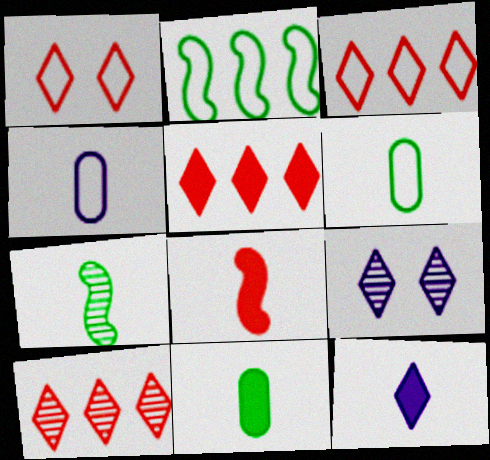[[1, 2, 4], 
[3, 5, 10], 
[8, 11, 12]]